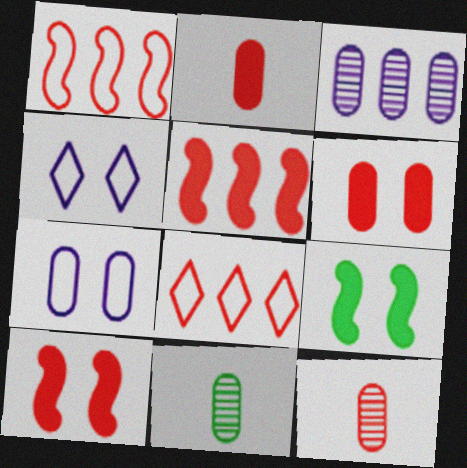[[4, 5, 11], 
[8, 10, 12]]